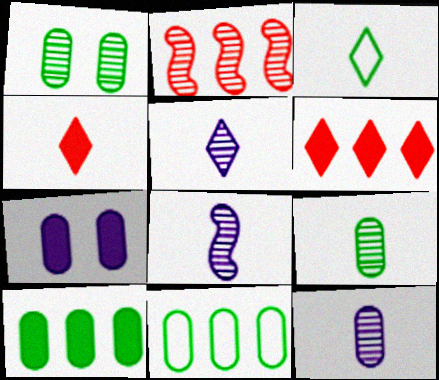[[1, 2, 5], 
[2, 3, 7], 
[3, 4, 5], 
[5, 8, 12]]